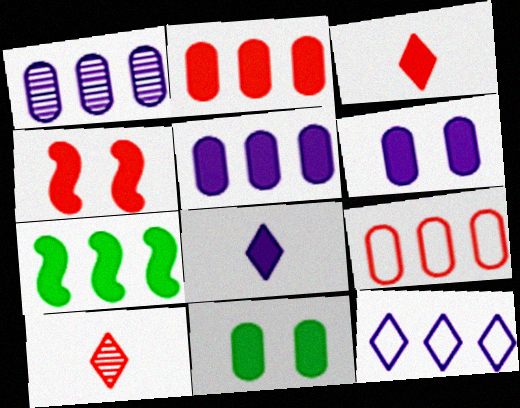[[2, 3, 4], 
[3, 6, 7], 
[4, 9, 10]]